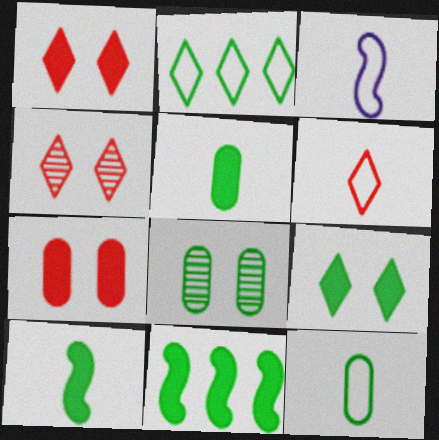[[2, 8, 10], 
[3, 6, 12], 
[5, 9, 11]]